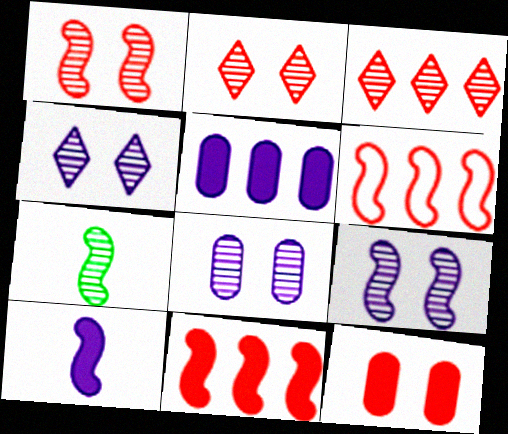[[3, 7, 8], 
[4, 8, 9]]